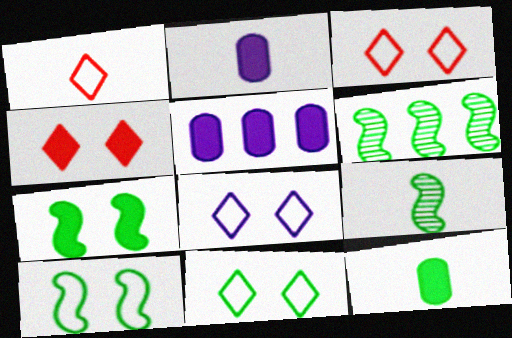[[1, 2, 9], 
[2, 3, 6], 
[3, 5, 9], 
[3, 8, 11], 
[6, 11, 12]]